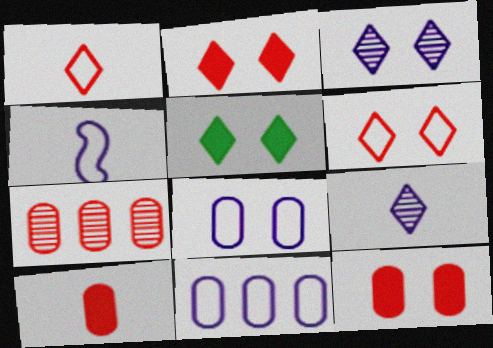[[3, 5, 6], 
[4, 5, 7]]